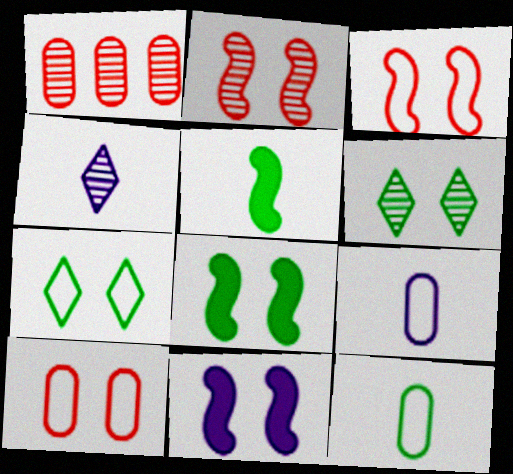[[6, 10, 11]]